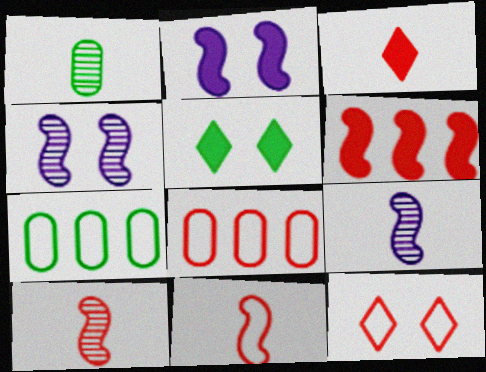[[3, 4, 7], 
[5, 8, 9], 
[8, 11, 12]]